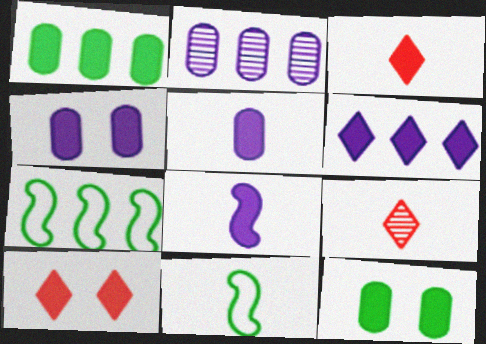[[1, 8, 10], 
[2, 10, 11], 
[4, 6, 8], 
[4, 7, 9], 
[5, 9, 11]]